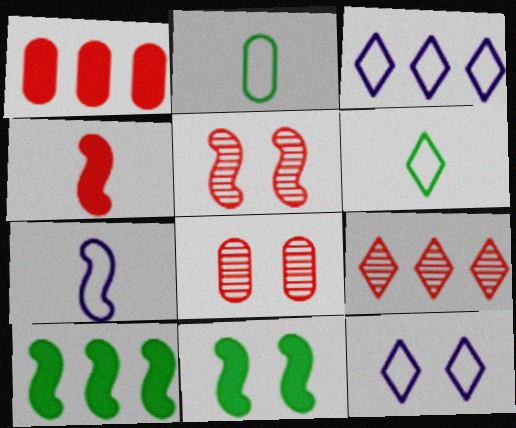[[5, 7, 10], 
[8, 11, 12]]